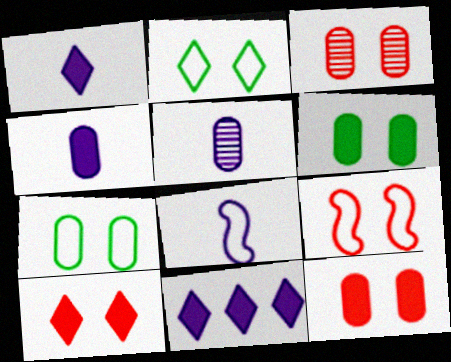[[1, 5, 8], 
[3, 9, 10]]